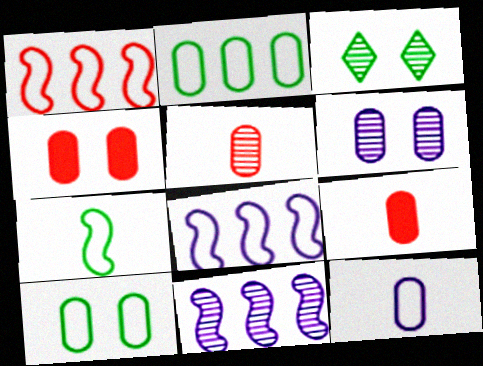[[2, 6, 9], 
[3, 5, 11], 
[3, 8, 9], 
[4, 6, 10]]